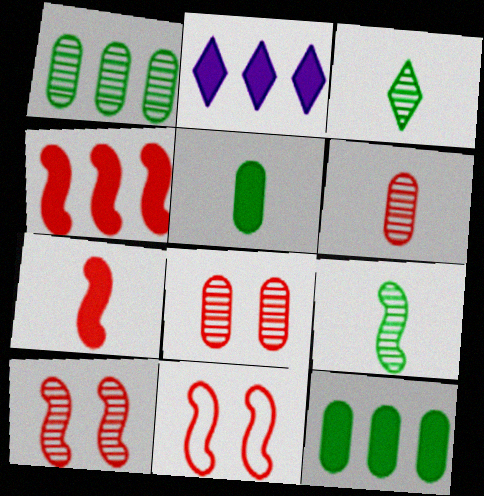[[2, 4, 12]]